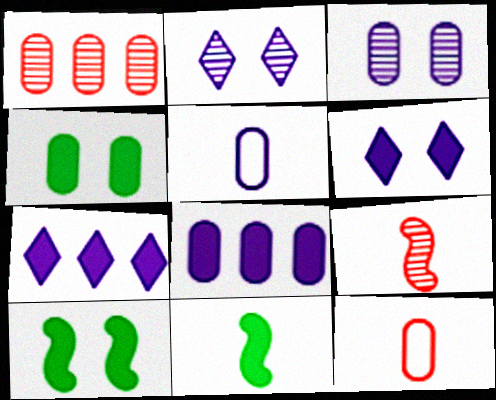[[1, 4, 5], 
[3, 5, 8]]